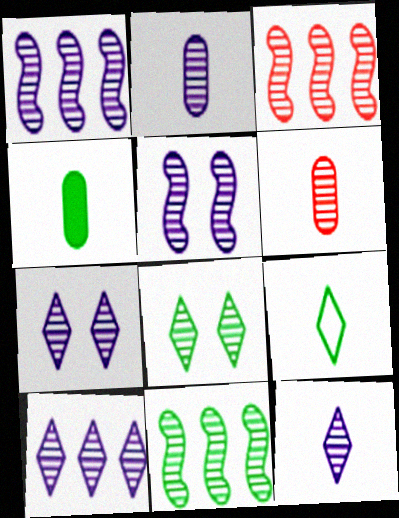[[1, 2, 7], 
[1, 3, 11], 
[1, 6, 8], 
[2, 3, 8], 
[2, 5, 10], 
[6, 7, 11], 
[7, 10, 12]]